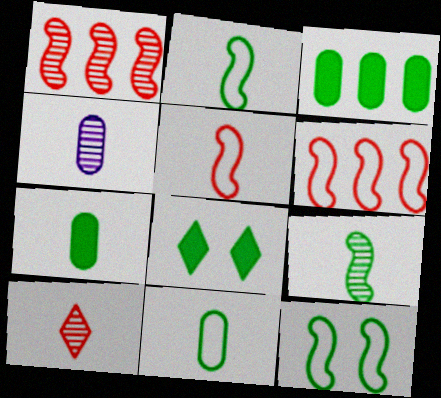[[4, 6, 8], 
[4, 9, 10]]